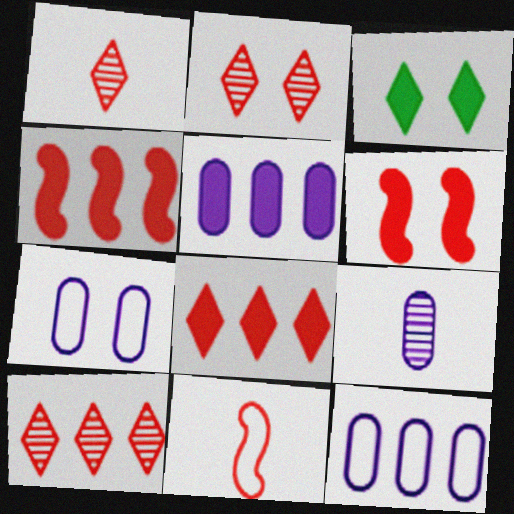[[1, 2, 10], 
[5, 7, 9]]